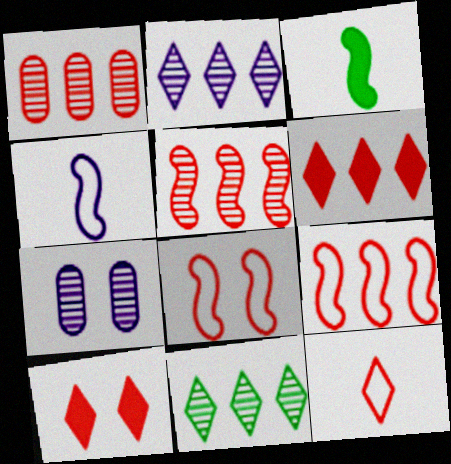[[1, 6, 9]]